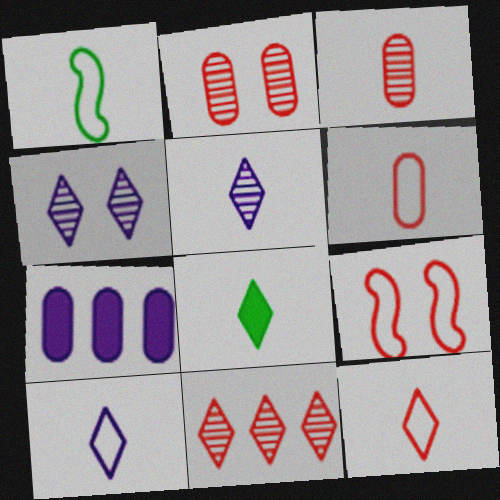[[1, 6, 10], 
[5, 8, 12]]